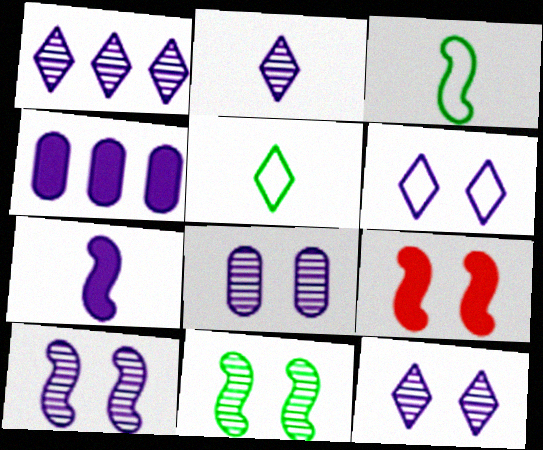[[1, 2, 12], 
[8, 10, 12]]